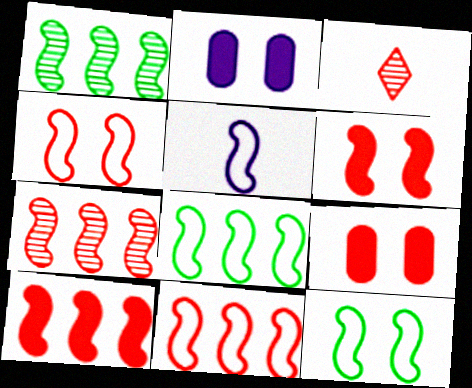[[1, 5, 6], 
[2, 3, 8], 
[3, 9, 11], 
[4, 5, 8], 
[5, 11, 12], 
[7, 10, 11]]